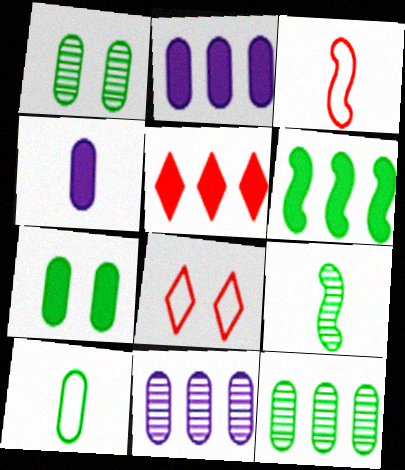[[2, 5, 6], 
[2, 8, 9], 
[7, 10, 12]]